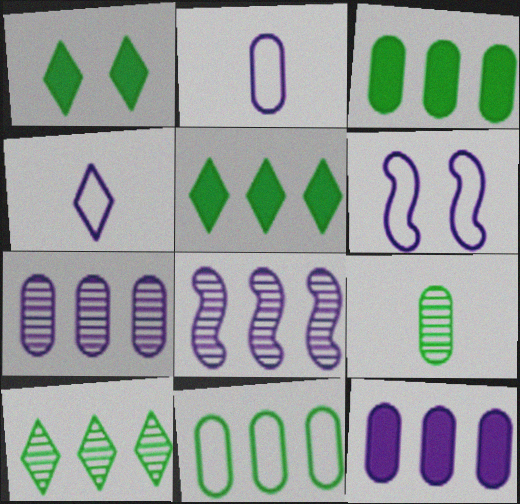[]